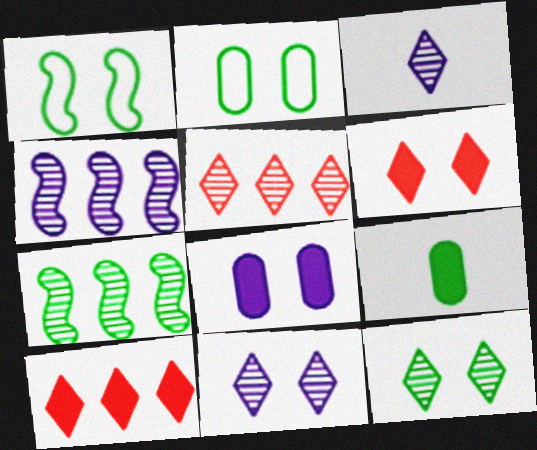[[3, 5, 12]]